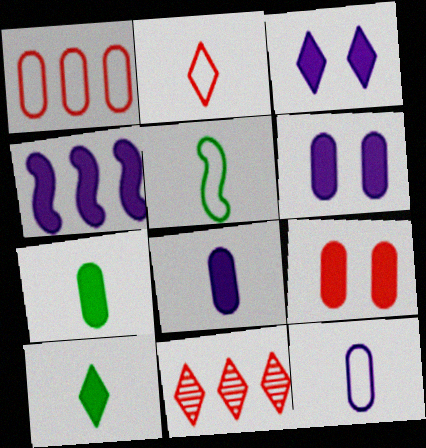[[2, 5, 12], 
[3, 4, 8], 
[4, 9, 10], 
[5, 6, 11]]